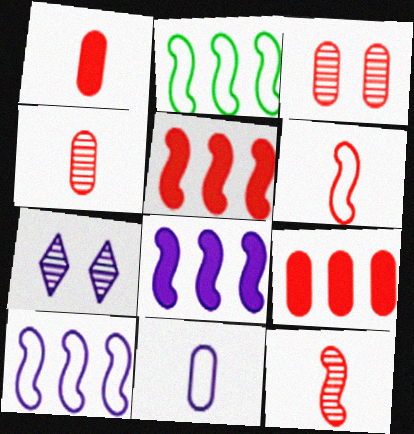[[1, 2, 7], 
[7, 8, 11]]